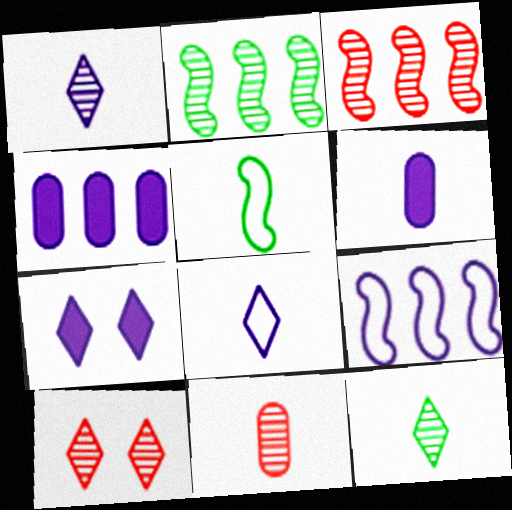[[3, 10, 11], 
[4, 5, 10]]